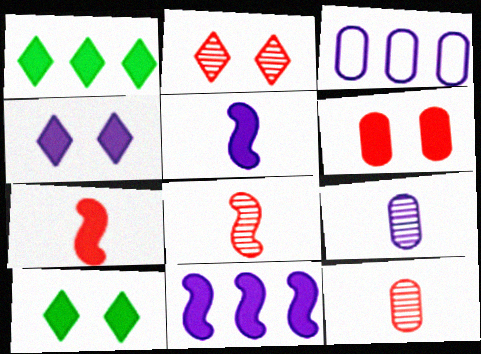[[1, 5, 6], 
[3, 8, 10]]